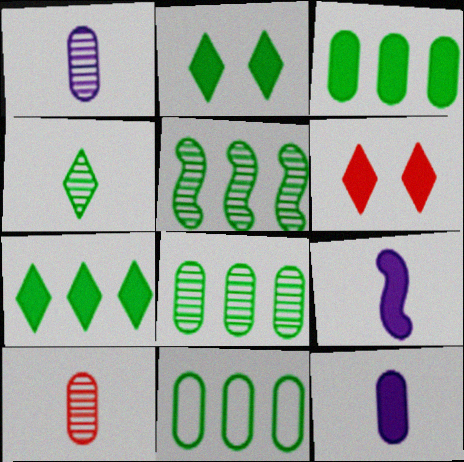[[3, 6, 9], 
[3, 8, 11], 
[5, 7, 11]]